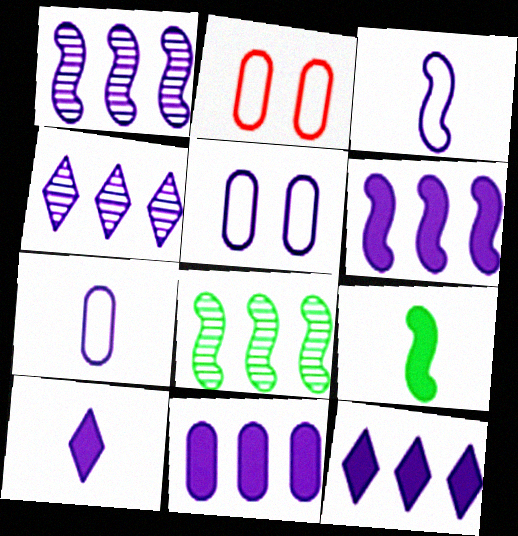[[1, 5, 10], 
[2, 4, 9], 
[2, 8, 10], 
[6, 11, 12]]